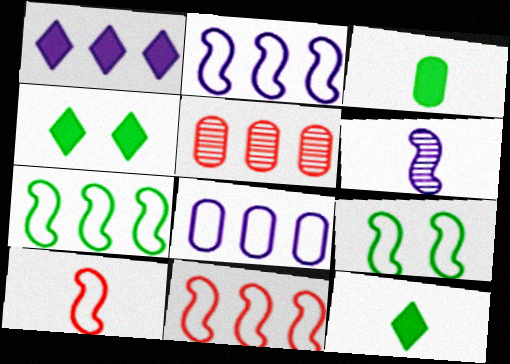[[1, 5, 7], 
[2, 7, 11], 
[2, 9, 10]]